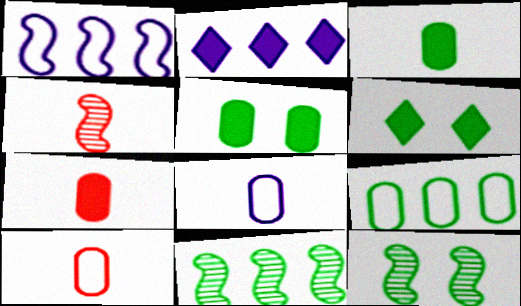[[2, 10, 12]]